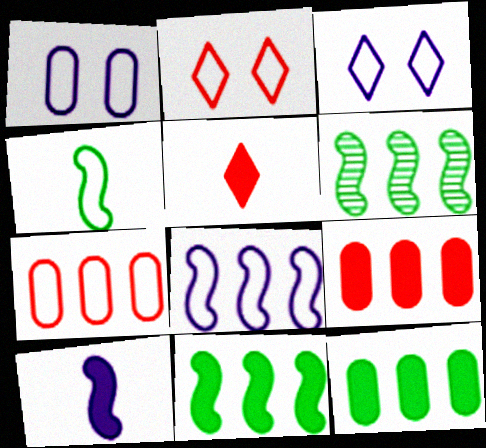[[1, 5, 6], 
[3, 4, 7]]